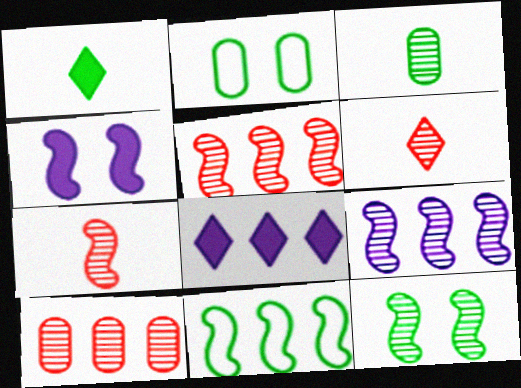[[2, 7, 8], 
[4, 7, 11], 
[7, 9, 12], 
[8, 10, 11]]